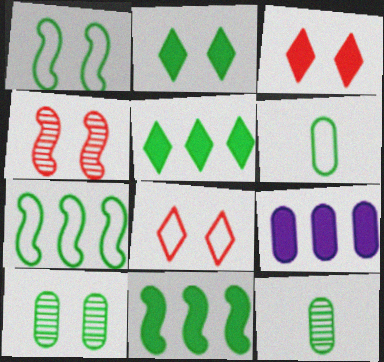[[1, 2, 10], 
[1, 5, 12], 
[2, 7, 12]]